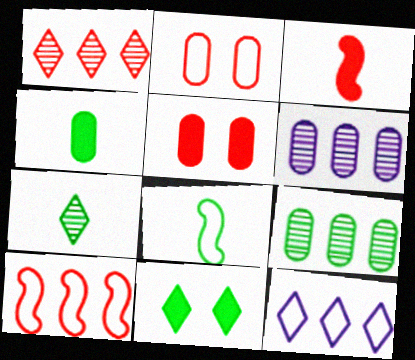[[1, 2, 3], 
[2, 4, 6], 
[2, 8, 12], 
[4, 7, 8], 
[8, 9, 11]]